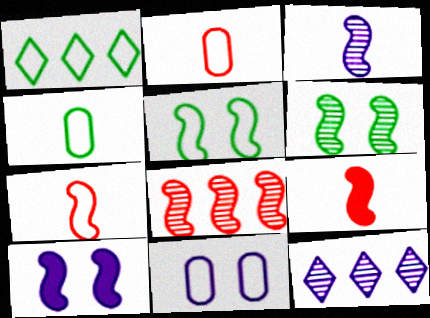[[1, 4, 5], 
[1, 7, 11], 
[3, 6, 8]]